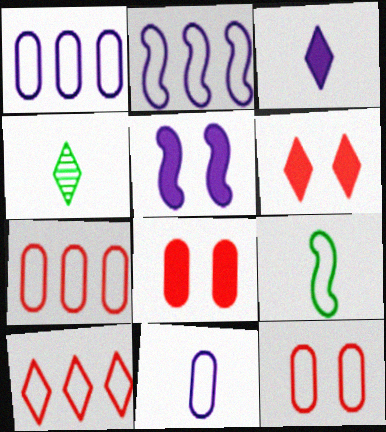[[2, 4, 8], 
[4, 5, 7]]